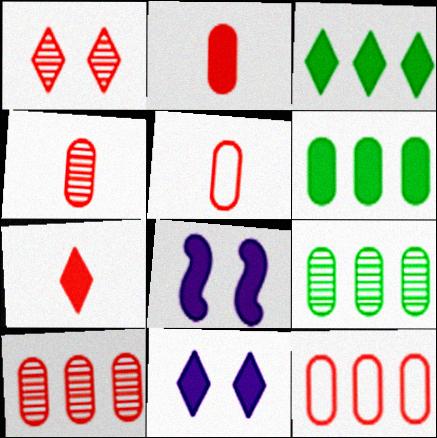[[2, 3, 8], 
[2, 4, 5], 
[3, 7, 11], 
[6, 7, 8]]